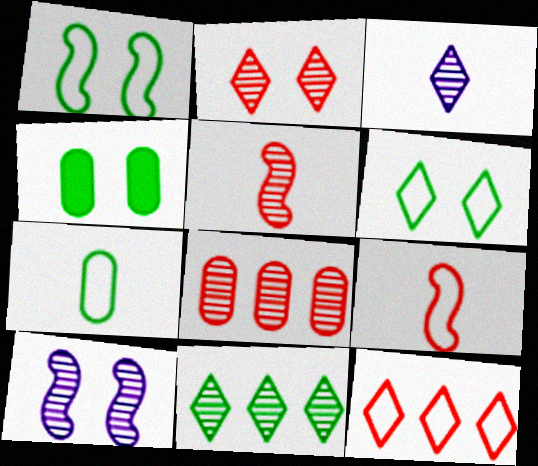[[2, 3, 11], 
[2, 5, 8]]